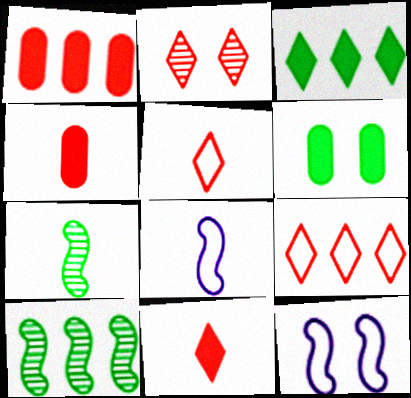[[2, 6, 12], 
[2, 9, 11]]